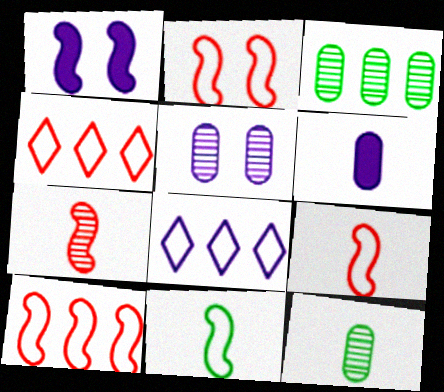[[1, 4, 12], 
[2, 9, 10]]